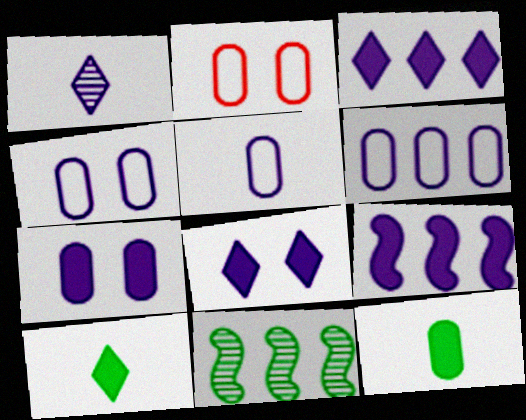[[1, 4, 9], 
[4, 5, 6]]